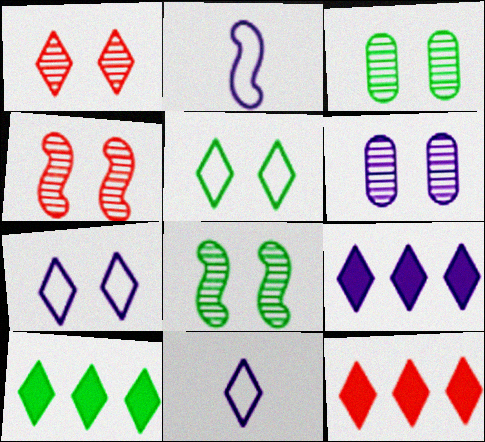[[1, 6, 8], 
[1, 10, 11], 
[2, 3, 12], 
[2, 6, 9], 
[9, 10, 12]]